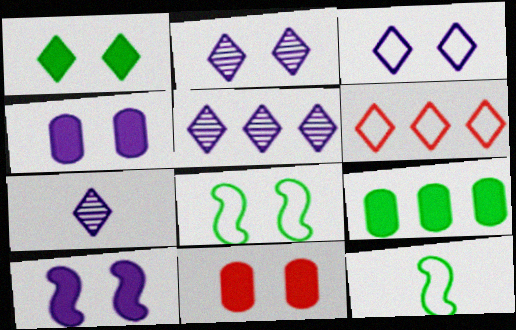[[1, 6, 7], 
[1, 10, 11], 
[2, 5, 7], 
[2, 8, 11], 
[5, 11, 12]]